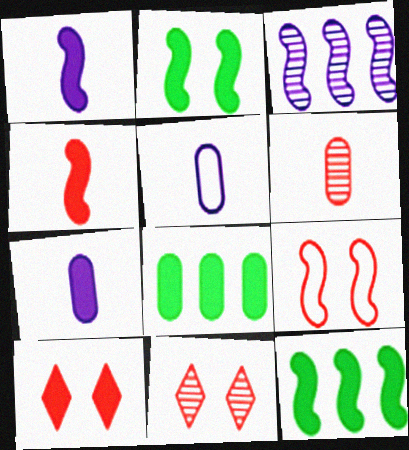[[1, 8, 10], 
[5, 11, 12], 
[7, 10, 12]]